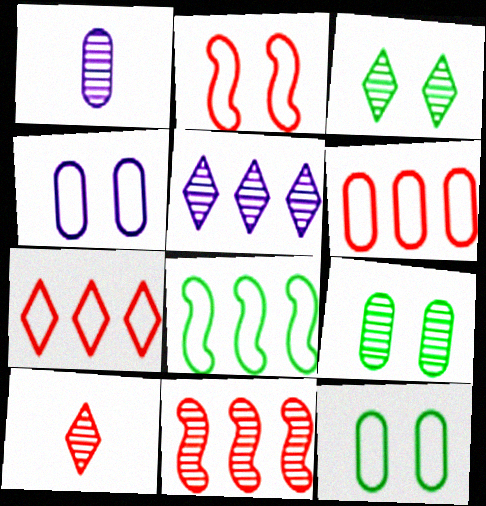[[1, 3, 11], 
[3, 5, 10]]